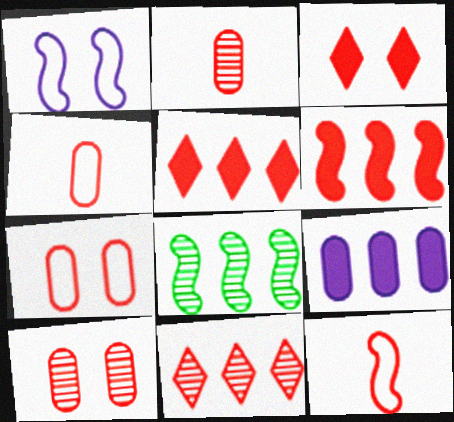[[5, 10, 12]]